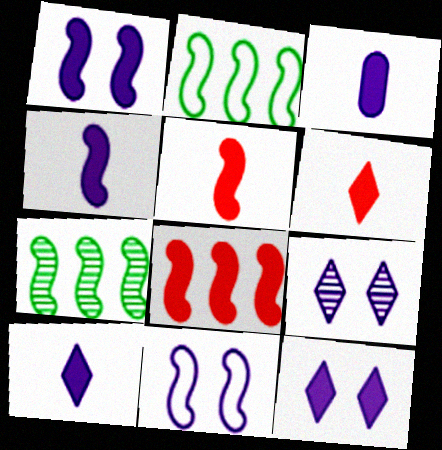[[3, 4, 10], 
[5, 7, 11]]